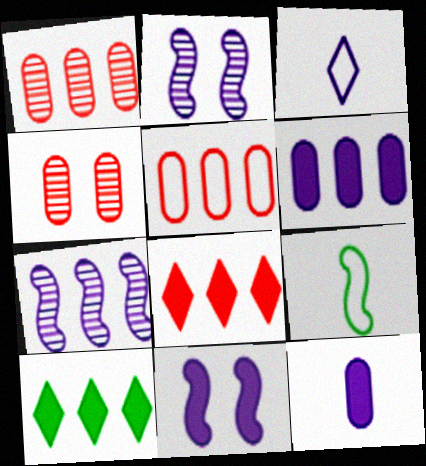[[2, 3, 6], 
[5, 7, 10]]